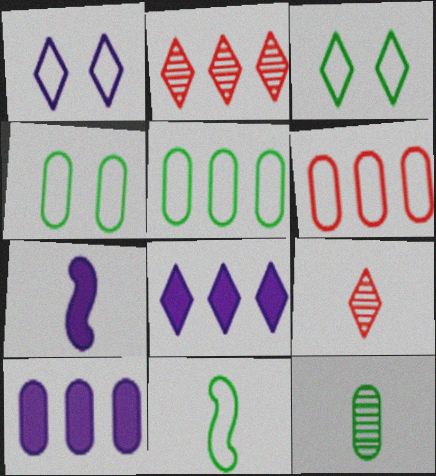[[1, 6, 11], 
[2, 4, 7], 
[3, 5, 11], 
[3, 8, 9]]